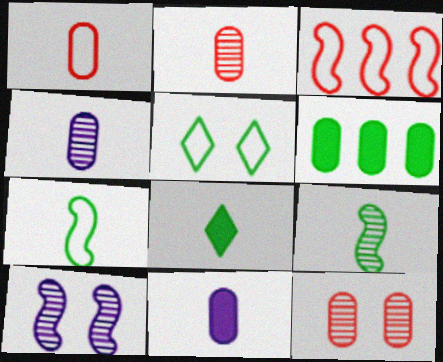[[5, 6, 9]]